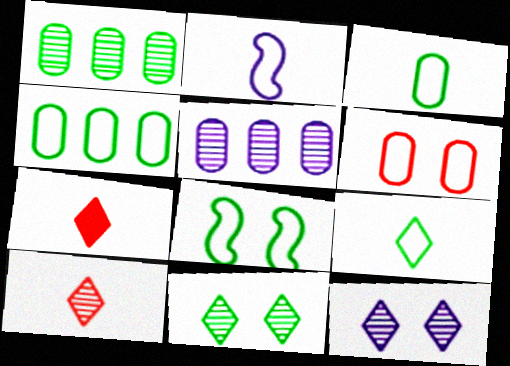[[4, 8, 9], 
[5, 7, 8]]